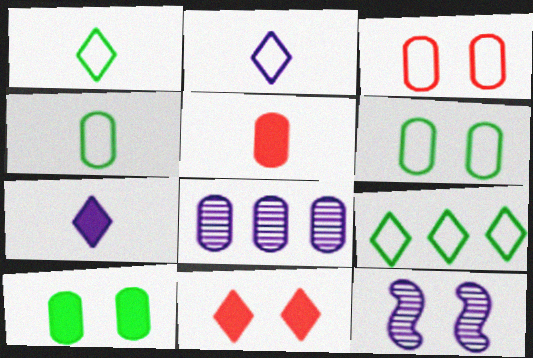[[5, 6, 8], 
[5, 9, 12], 
[6, 11, 12]]